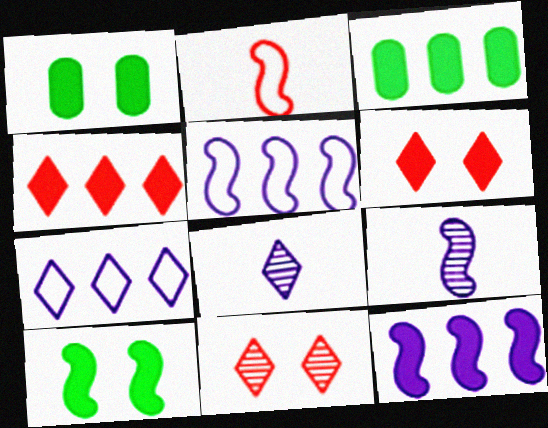[[3, 4, 12]]